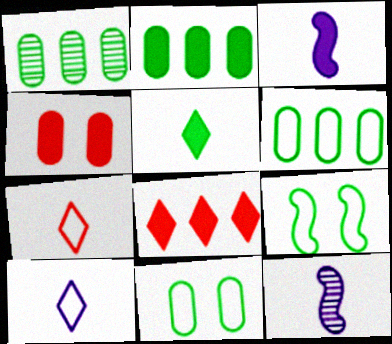[[1, 2, 6], 
[1, 5, 9], 
[8, 11, 12]]